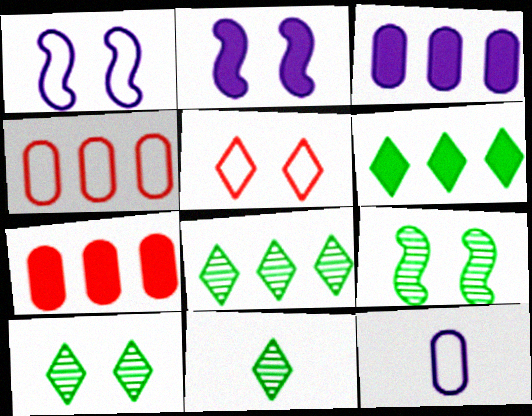[[1, 7, 11], 
[2, 4, 11], 
[8, 10, 11]]